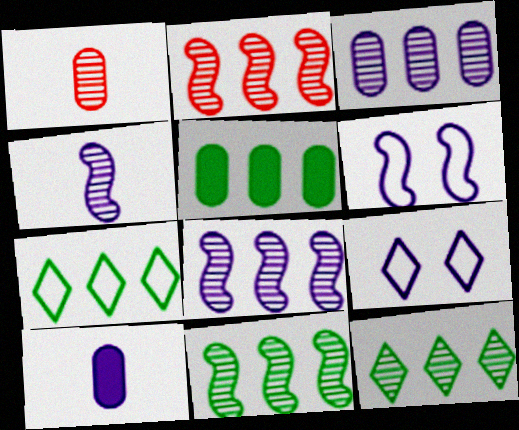[[2, 3, 12], 
[2, 8, 11], 
[5, 7, 11], 
[8, 9, 10]]